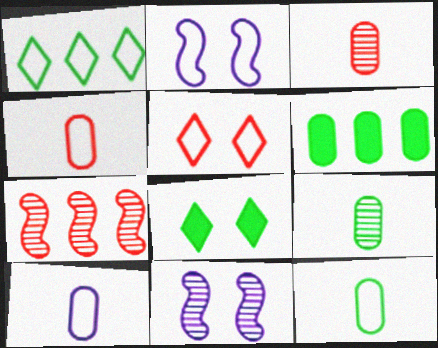[[1, 2, 4], 
[4, 10, 12], 
[7, 8, 10]]